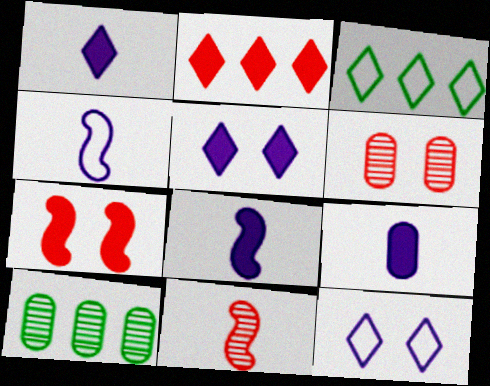[[1, 8, 9], 
[3, 6, 8]]